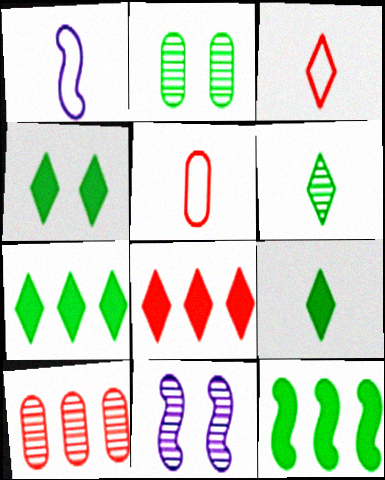[[1, 2, 8], 
[1, 4, 10], 
[4, 7, 9], 
[5, 7, 11], 
[6, 10, 11]]